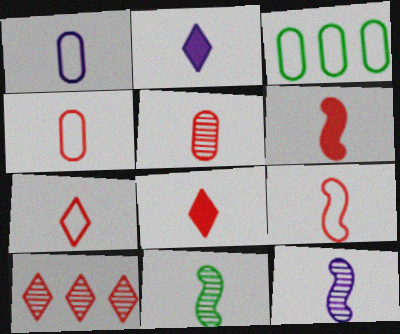[[1, 2, 12], 
[1, 8, 11], 
[2, 4, 11], 
[4, 7, 9], 
[5, 6, 7], 
[5, 8, 9]]